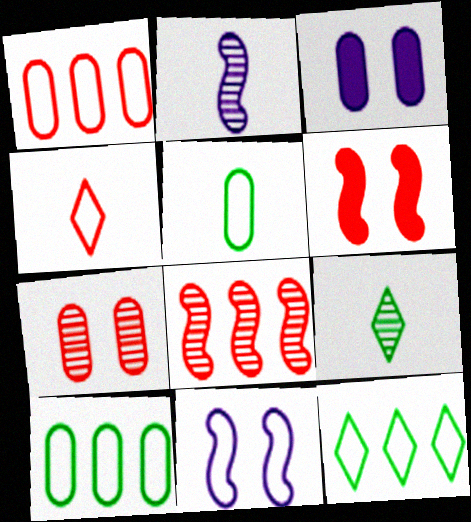[[4, 10, 11]]